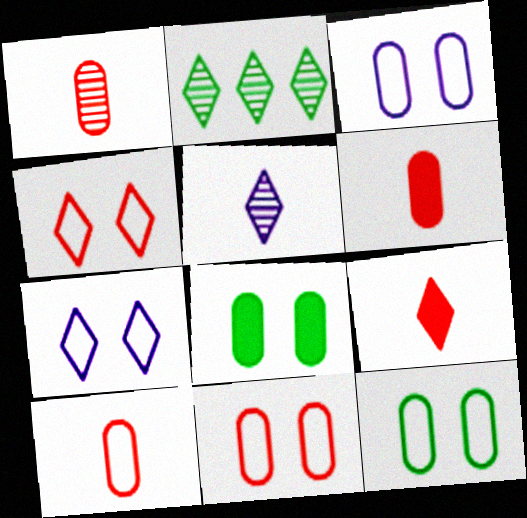[[1, 6, 10], 
[2, 7, 9], 
[3, 11, 12]]